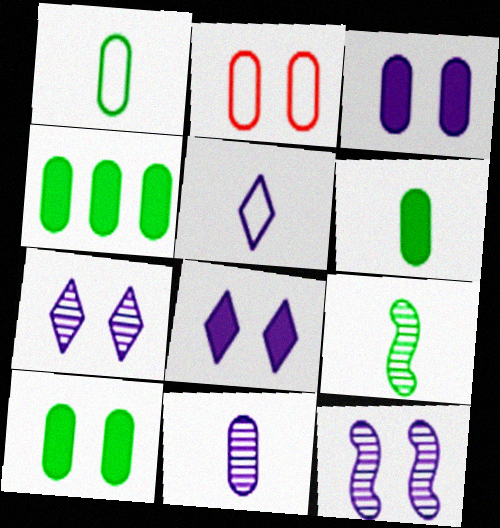[[2, 4, 11], 
[4, 6, 10]]